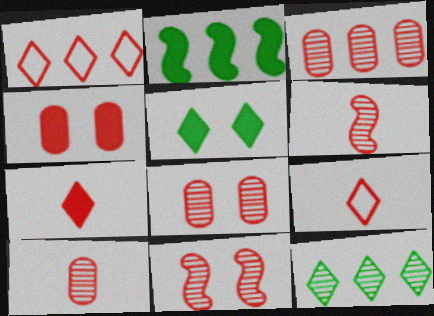[[1, 4, 6], 
[3, 8, 10]]